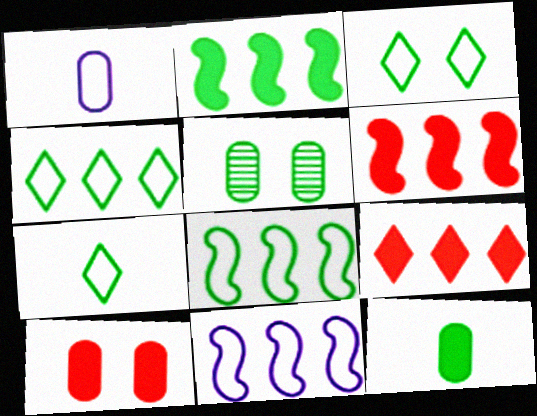[[2, 5, 7], 
[3, 4, 7]]